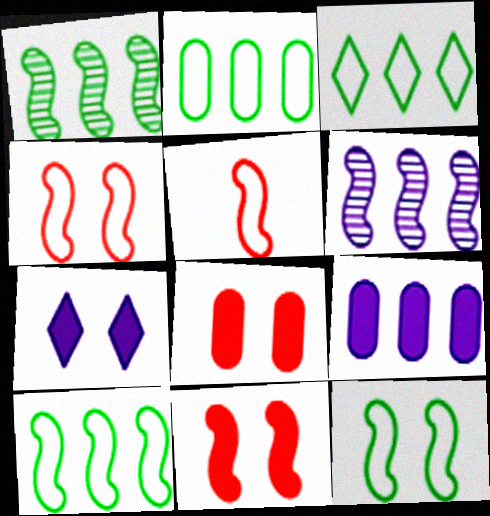[[2, 3, 10]]